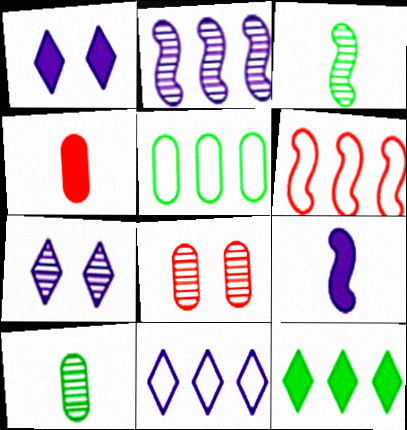[[1, 6, 10], 
[5, 6, 11]]